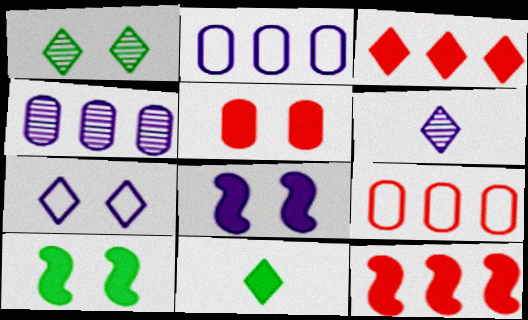[[2, 6, 8], 
[6, 9, 10]]